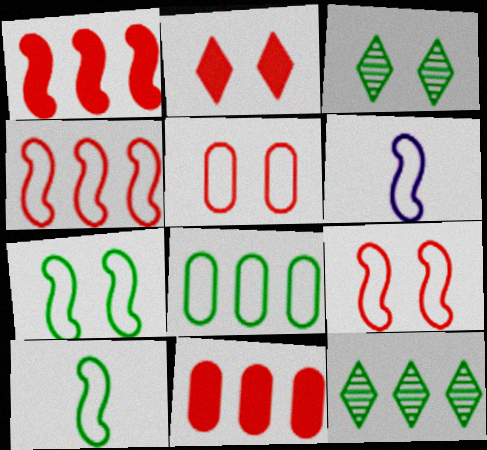[[3, 6, 11], 
[4, 6, 7]]